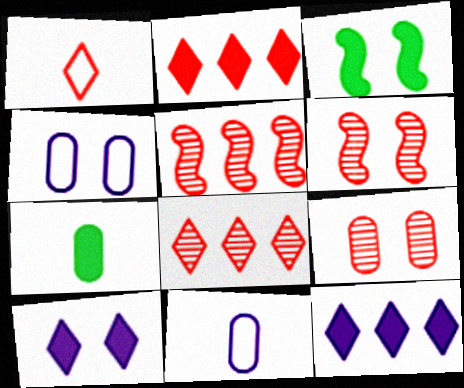[[3, 8, 11]]